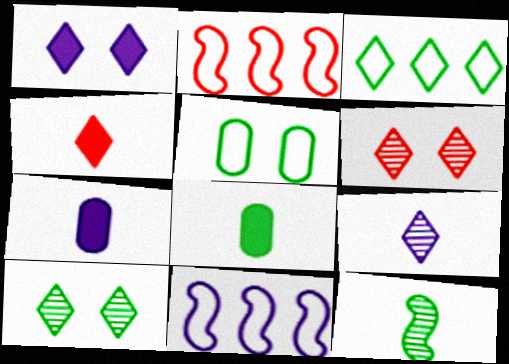[[2, 7, 10], 
[6, 8, 11]]